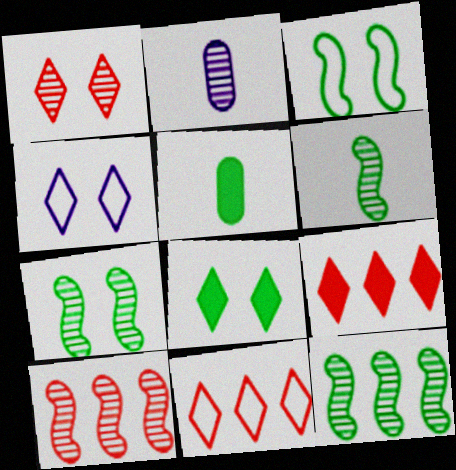[[1, 2, 12], 
[1, 4, 8], 
[2, 3, 9], 
[4, 5, 10], 
[6, 7, 12]]